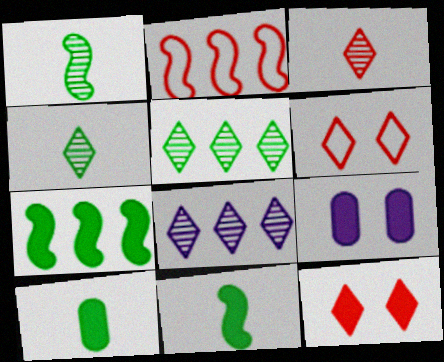[[2, 4, 9]]